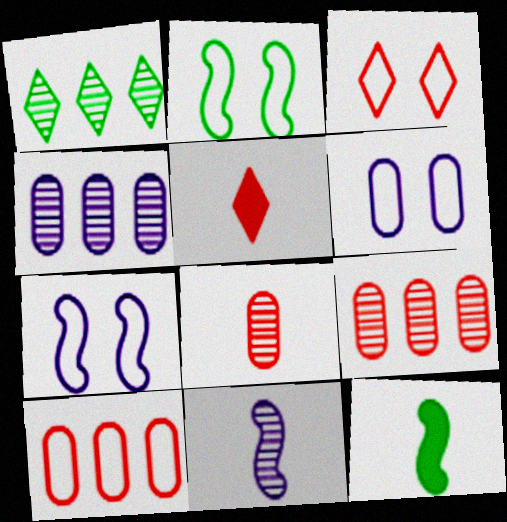[[2, 3, 6], 
[2, 4, 5], 
[3, 4, 12]]